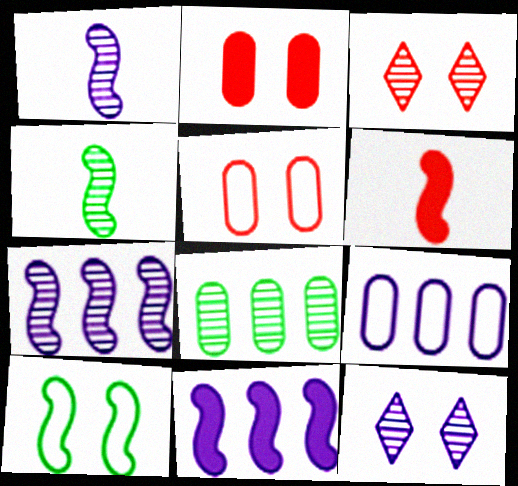[[1, 3, 8], 
[2, 10, 12], 
[6, 7, 10]]